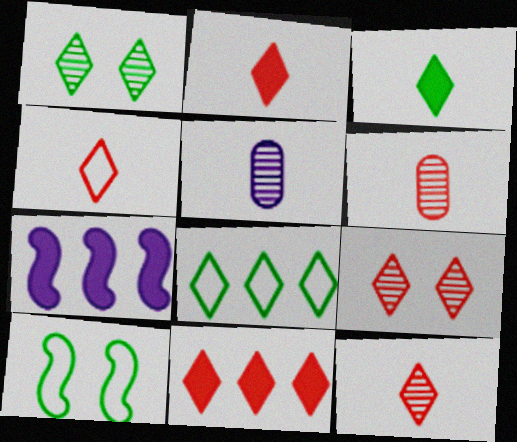[[1, 3, 8], 
[2, 4, 12], 
[4, 9, 11], 
[5, 10, 11]]